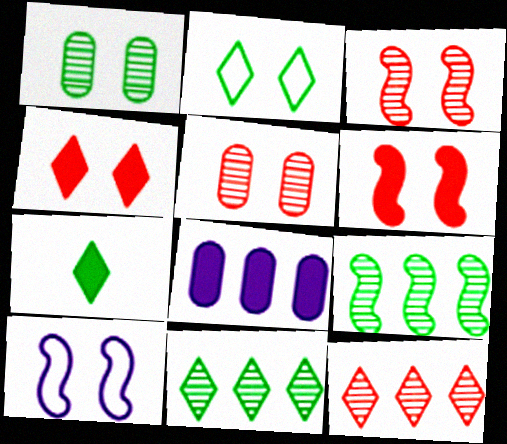[[1, 4, 10], 
[2, 7, 11], 
[6, 7, 8]]